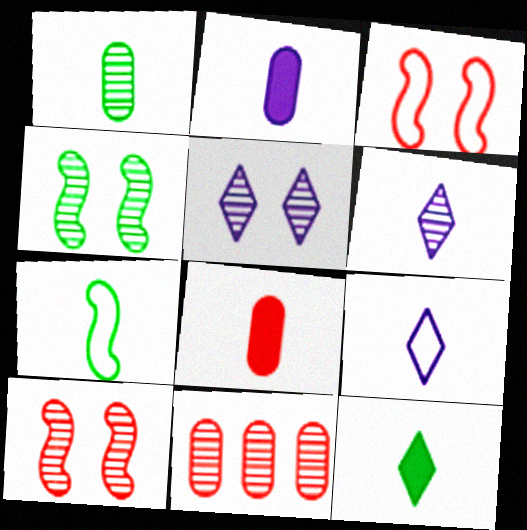[[1, 7, 12], 
[4, 6, 11], 
[6, 7, 8]]